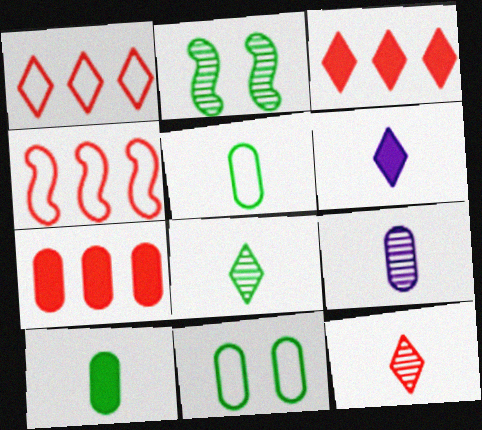[[7, 9, 11]]